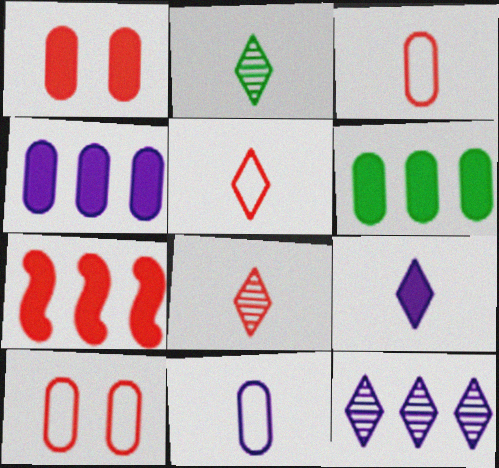[[2, 5, 9], 
[7, 8, 10]]